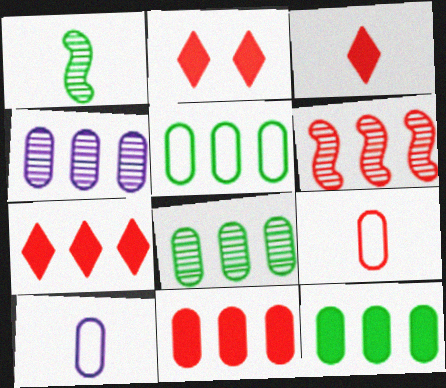[[1, 3, 10], 
[2, 3, 7], 
[2, 6, 9], 
[4, 5, 11], 
[5, 8, 12]]